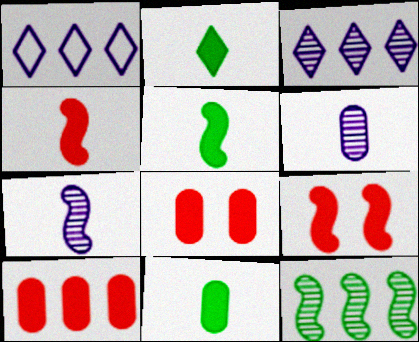[[1, 10, 12], 
[2, 5, 11]]